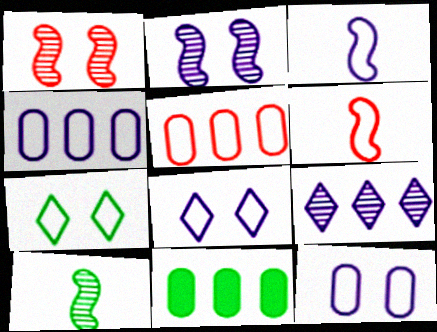[[3, 4, 8], 
[3, 5, 7], 
[4, 6, 7], 
[7, 10, 11]]